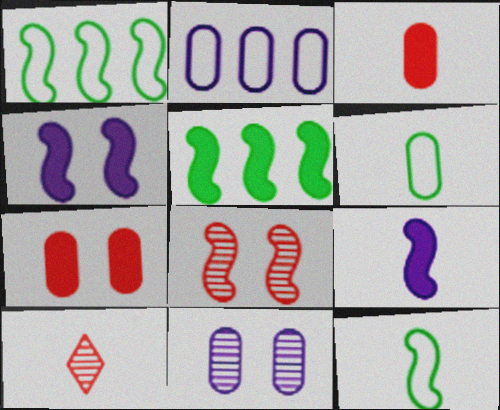[[1, 8, 9], 
[6, 9, 10]]